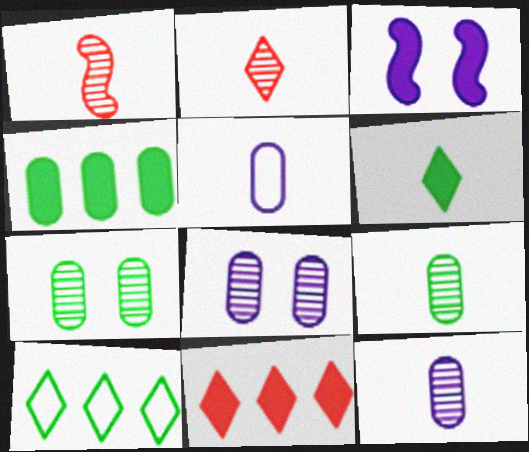[[1, 5, 6]]